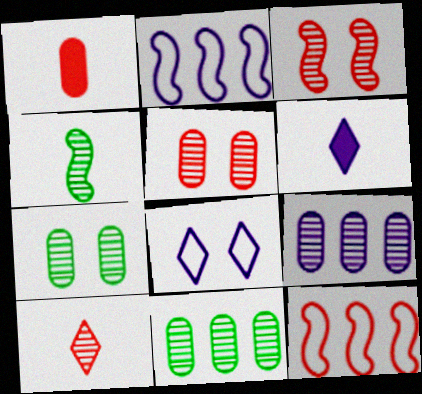[[6, 7, 12]]